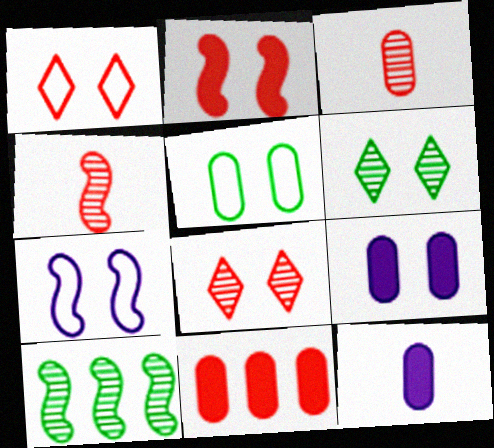[[1, 4, 11], 
[1, 5, 7], 
[1, 10, 12]]